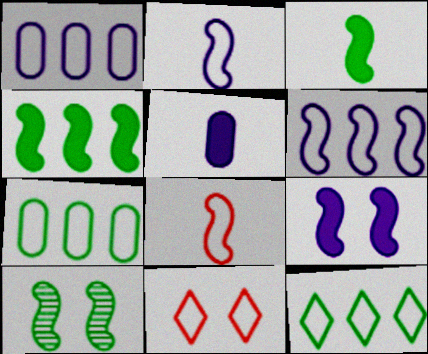[[2, 7, 11]]